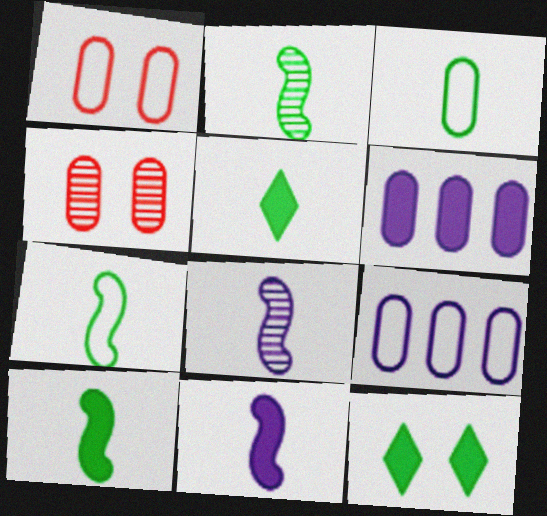[[1, 3, 9], 
[2, 3, 5], 
[2, 7, 10], 
[3, 4, 6]]